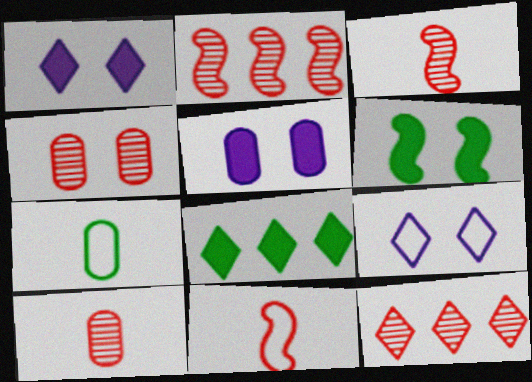[[1, 2, 7], 
[3, 4, 12], 
[4, 6, 9]]